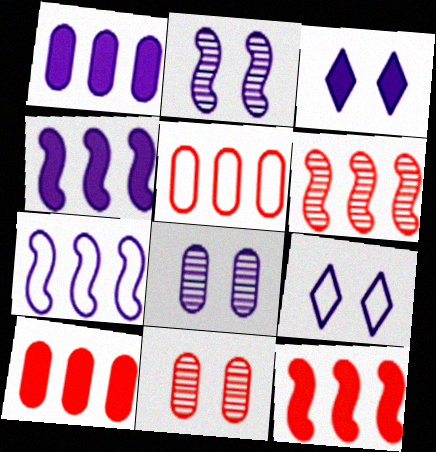[]